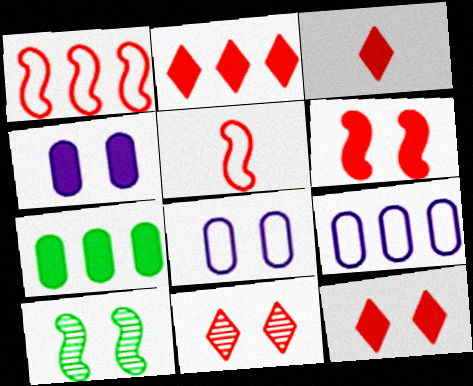[[2, 3, 12], 
[3, 9, 10], 
[8, 10, 12]]